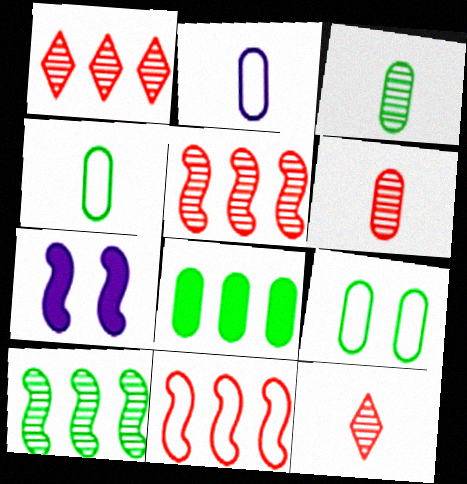[[1, 4, 7], 
[3, 8, 9]]